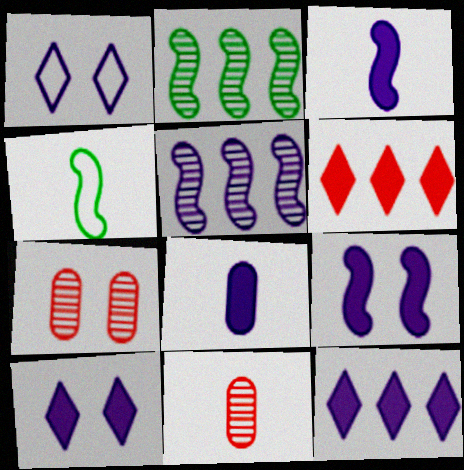[[1, 5, 8], 
[4, 7, 12], 
[8, 9, 12]]